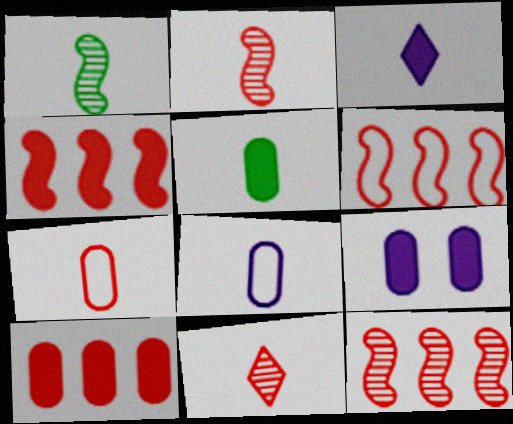[[1, 3, 7], 
[4, 6, 12], 
[5, 9, 10]]